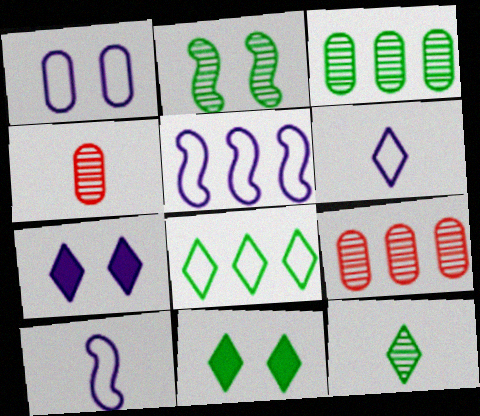[[1, 5, 6], 
[2, 3, 12], 
[4, 5, 11], 
[8, 11, 12], 
[9, 10, 11]]